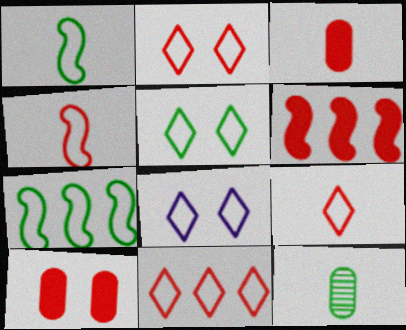[[2, 5, 8], 
[2, 9, 11], 
[6, 8, 12]]